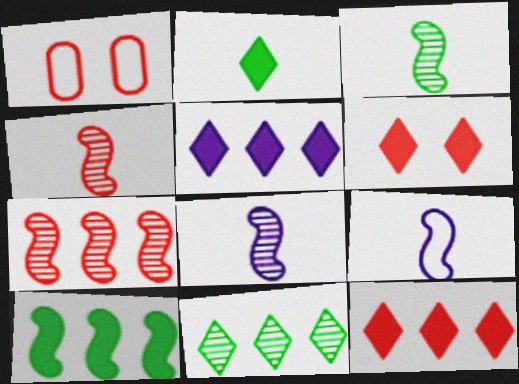[[1, 3, 5], 
[1, 4, 12], 
[2, 5, 6], 
[3, 4, 8]]